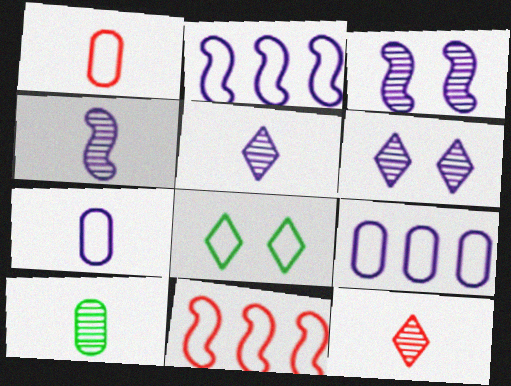[[1, 2, 8], 
[4, 10, 12], 
[7, 8, 11]]